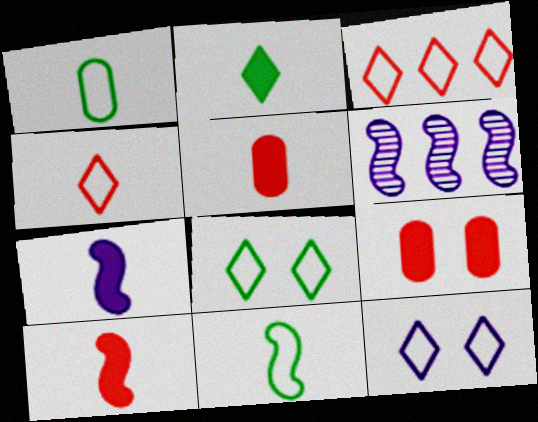[[2, 5, 7], 
[5, 6, 8]]